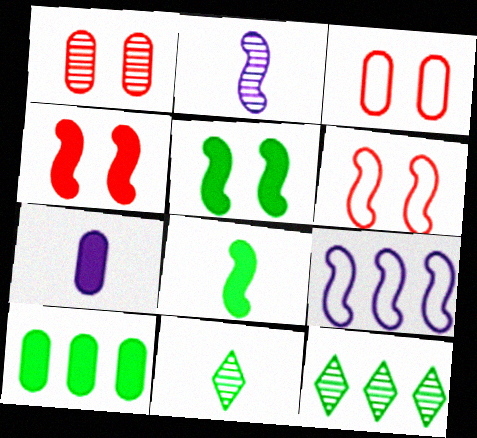[[1, 2, 12], 
[6, 7, 12]]